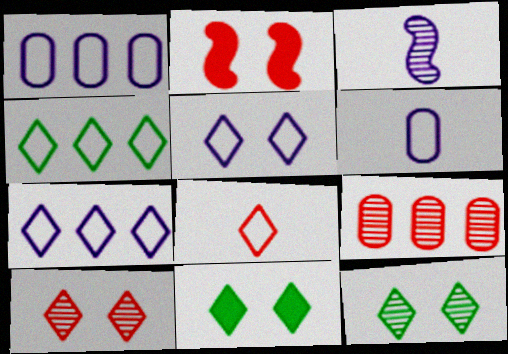[[2, 8, 9], 
[3, 9, 12], 
[4, 5, 8], 
[5, 10, 11]]